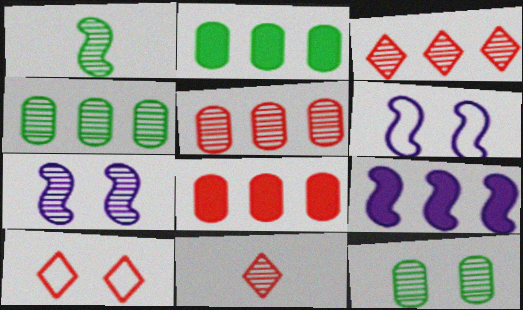[[2, 6, 11], 
[4, 7, 11]]